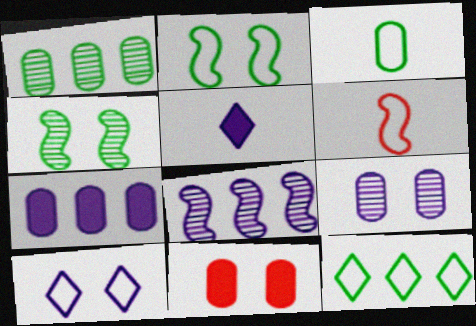[[2, 3, 12], 
[4, 10, 11]]